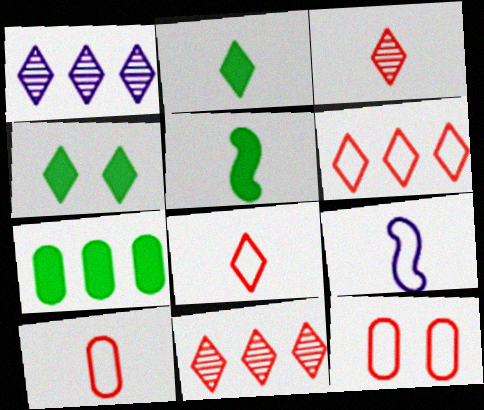[[1, 4, 8], 
[1, 5, 12], 
[4, 5, 7]]